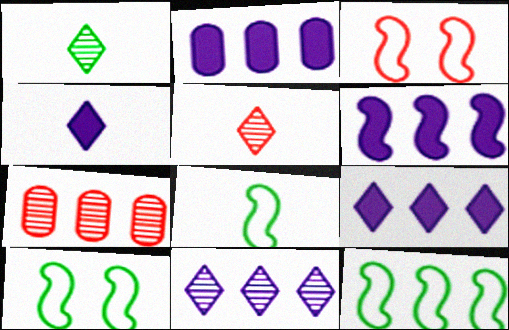[[1, 2, 3], 
[2, 5, 10], 
[2, 6, 9], 
[4, 7, 10], 
[7, 9, 12], 
[8, 10, 12]]